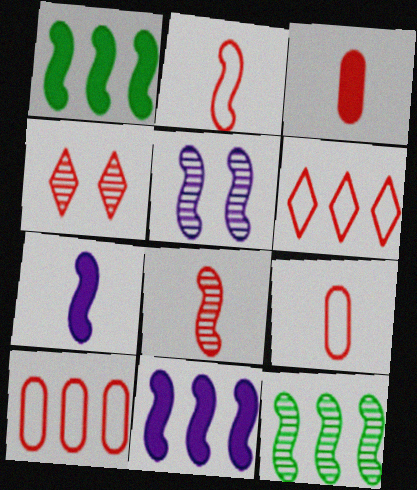[[1, 2, 5], 
[5, 8, 12]]